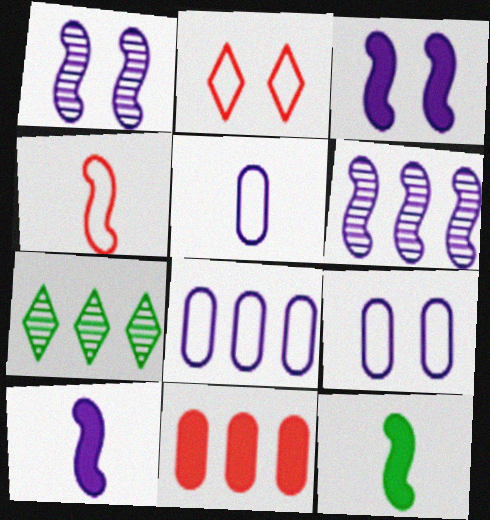[[5, 8, 9]]